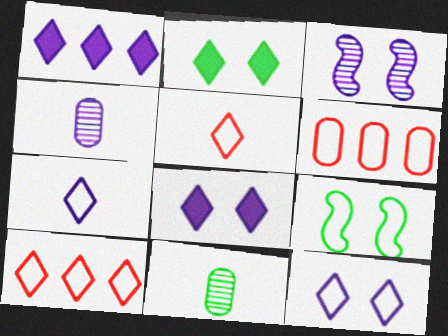[[6, 7, 9]]